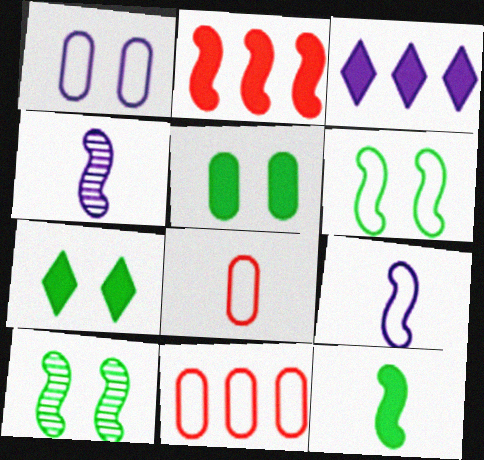[[1, 3, 4], 
[2, 4, 6], 
[2, 9, 10], 
[3, 8, 10], 
[4, 7, 11]]